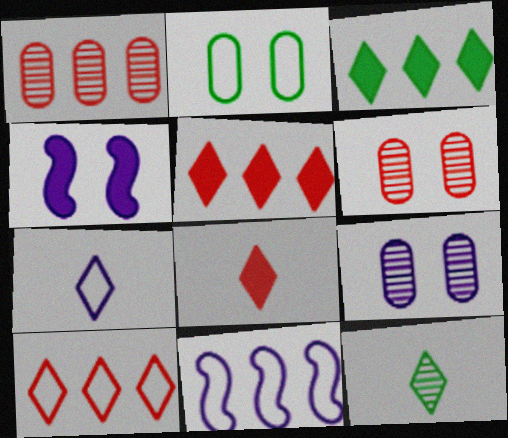[[1, 3, 11], 
[7, 8, 12]]